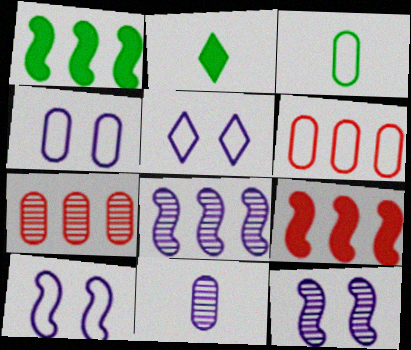[[2, 6, 12], 
[2, 7, 10], 
[3, 4, 6], 
[4, 5, 10]]